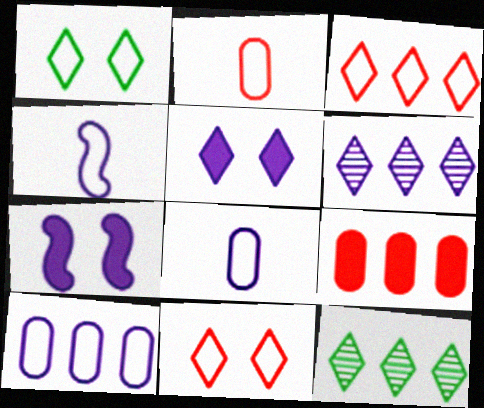[[2, 7, 12], 
[6, 7, 8]]